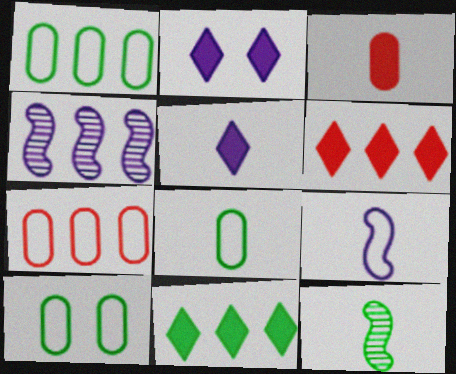[[1, 4, 6], 
[1, 8, 10], 
[2, 7, 12], 
[4, 7, 11], 
[10, 11, 12]]